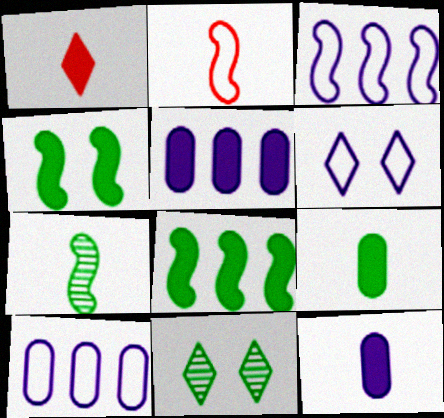[[1, 4, 5], 
[2, 5, 11]]